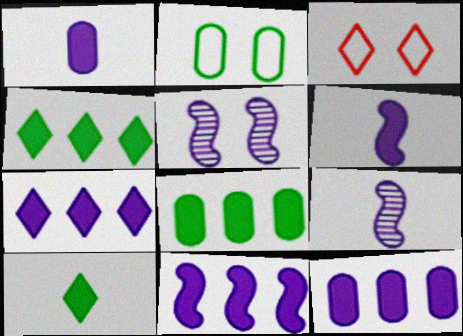[[3, 8, 9], 
[7, 11, 12]]